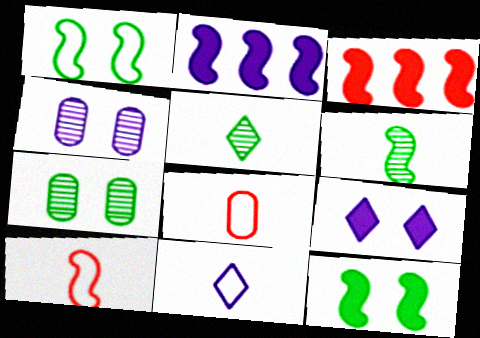[[2, 4, 11], 
[3, 7, 11]]